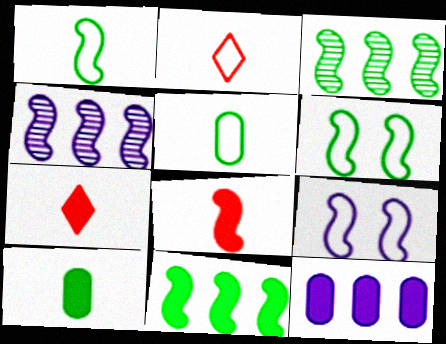[[3, 8, 9], 
[4, 6, 8]]